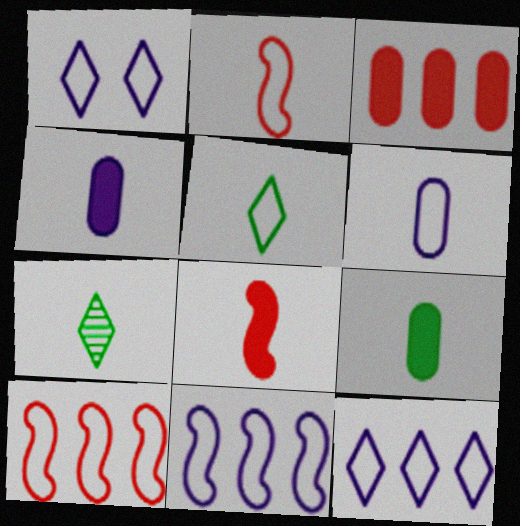[[1, 6, 11], 
[2, 4, 7], 
[2, 5, 6], 
[6, 7, 8]]